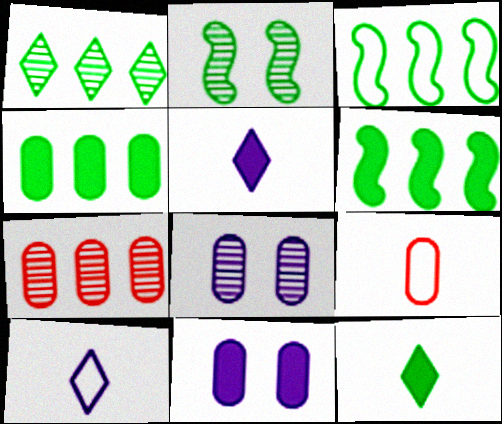[[1, 3, 4], 
[4, 8, 9]]